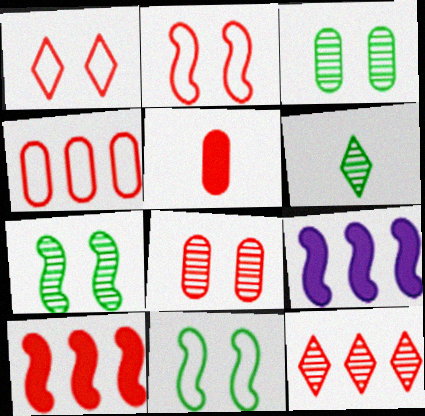[[2, 5, 12], 
[4, 5, 8], 
[4, 10, 12]]